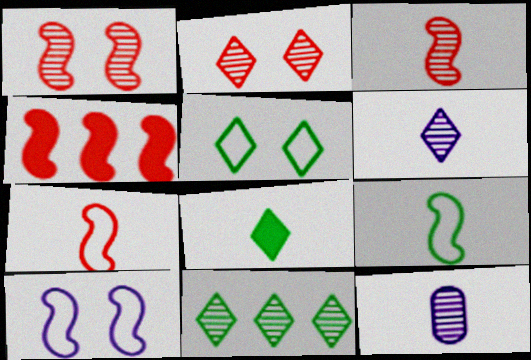[[1, 4, 7], 
[1, 11, 12], 
[2, 6, 11], 
[4, 5, 12], 
[5, 8, 11], 
[7, 8, 12]]